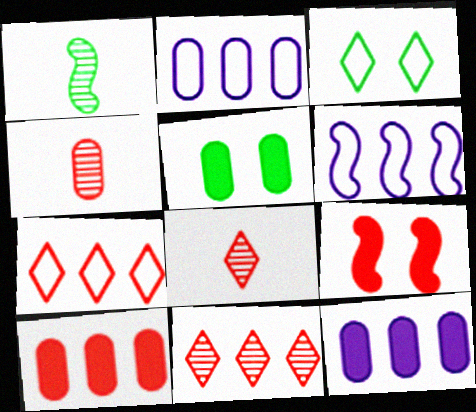[[1, 6, 9], 
[2, 4, 5], 
[4, 7, 9], 
[5, 6, 8]]